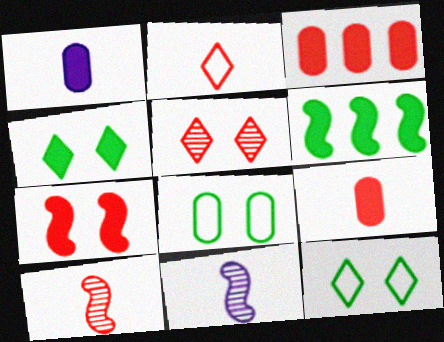[[2, 9, 10], 
[3, 11, 12]]